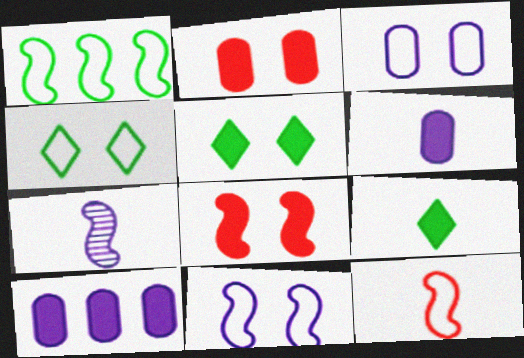[[1, 7, 8], 
[1, 11, 12], 
[8, 9, 10]]